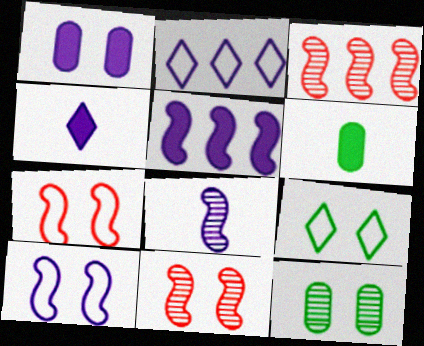[[1, 2, 8], 
[1, 4, 5], 
[1, 9, 11], 
[2, 6, 11], 
[5, 8, 10]]